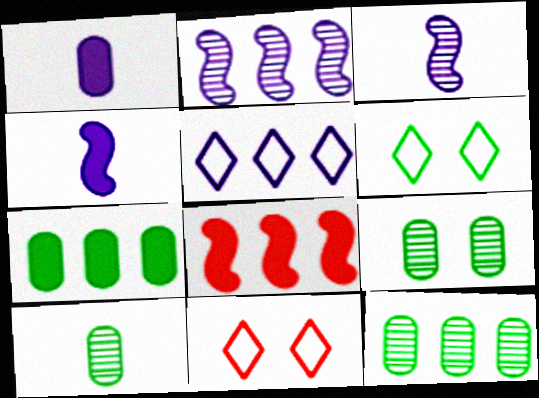[[3, 7, 11], 
[4, 11, 12], 
[5, 8, 12], 
[9, 10, 12]]